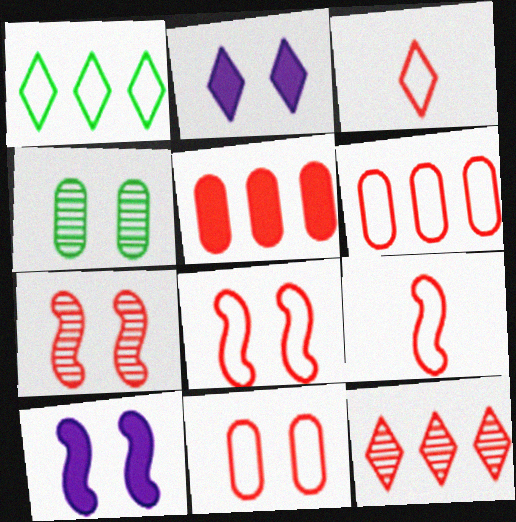[[2, 4, 8], 
[3, 5, 7], 
[3, 6, 8]]